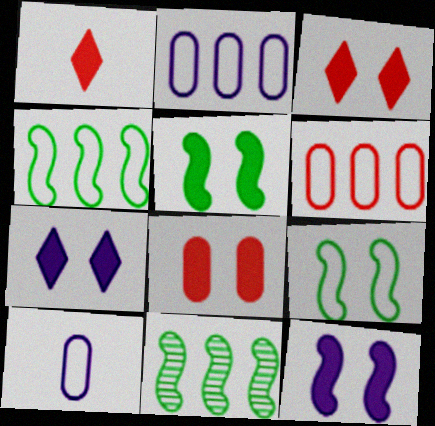[[3, 10, 11], 
[5, 7, 8]]